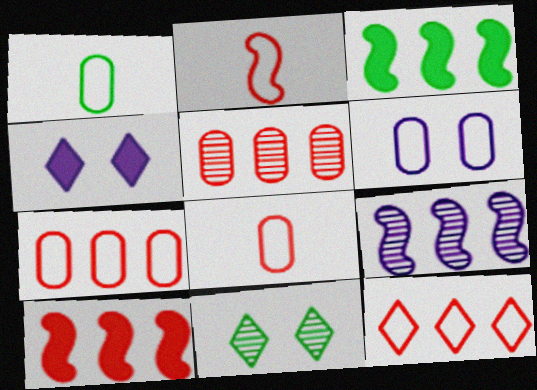[[1, 3, 11], 
[1, 6, 7], 
[5, 10, 12]]